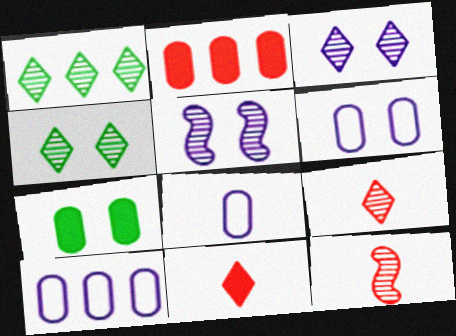[[1, 3, 9], 
[6, 8, 10]]